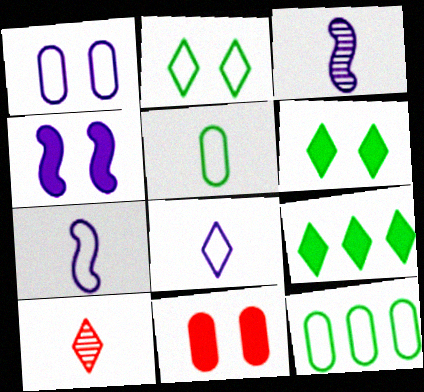[[4, 6, 11], 
[4, 10, 12]]